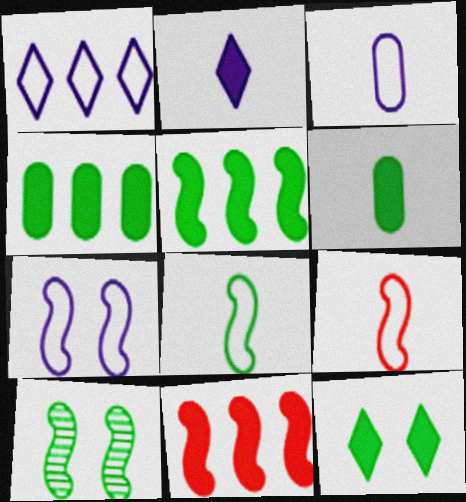[[1, 3, 7], 
[5, 6, 12], 
[5, 8, 10]]